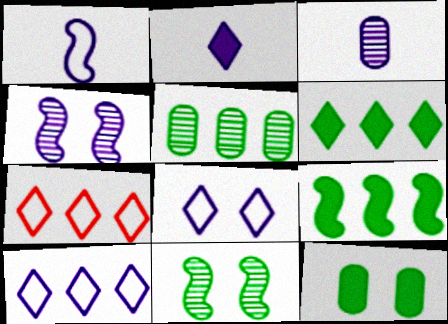[[1, 2, 3]]